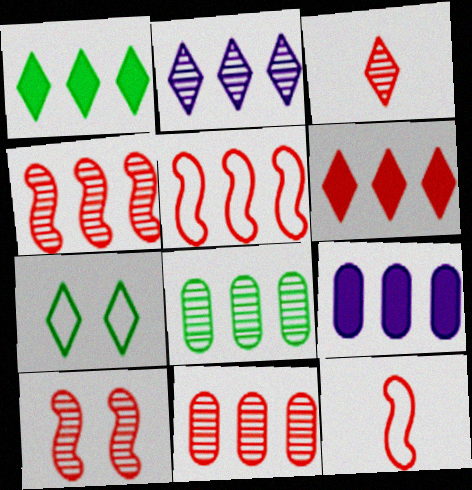[[2, 4, 8], 
[3, 10, 11], 
[5, 6, 11]]